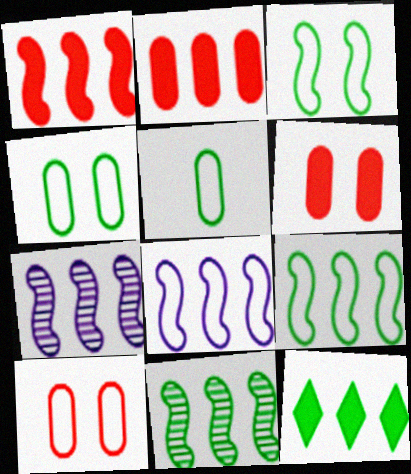[[1, 7, 9], 
[1, 8, 11]]